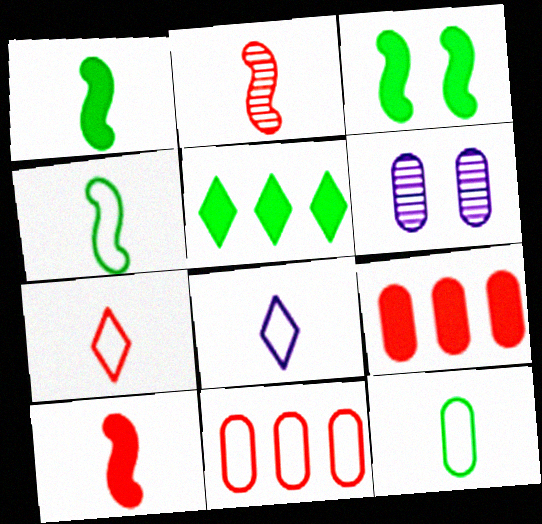[[6, 9, 12]]